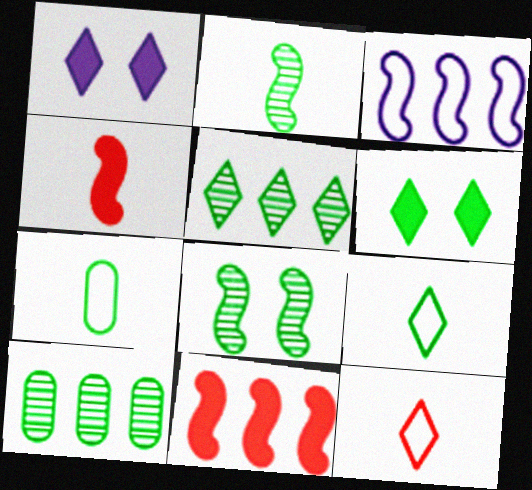[[1, 5, 12], 
[3, 4, 8], 
[5, 6, 9]]